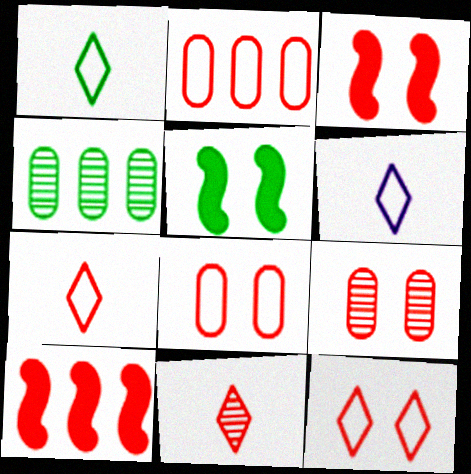[[1, 4, 5], 
[1, 6, 7], 
[2, 3, 11], 
[3, 4, 6], 
[3, 9, 12], 
[7, 9, 10], 
[8, 10, 11]]